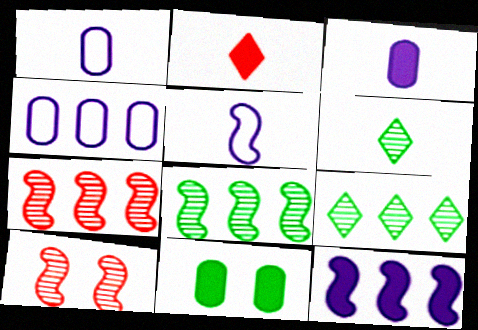[[2, 11, 12]]